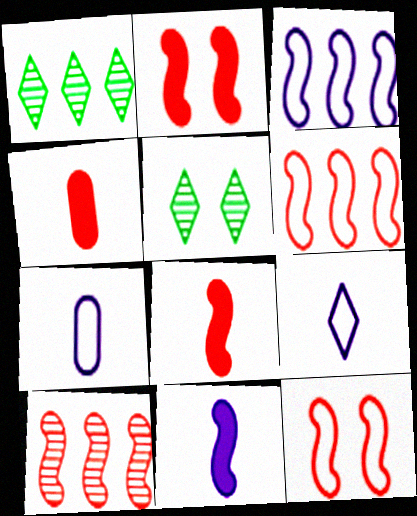[[1, 2, 7], 
[3, 4, 5], 
[8, 10, 12]]